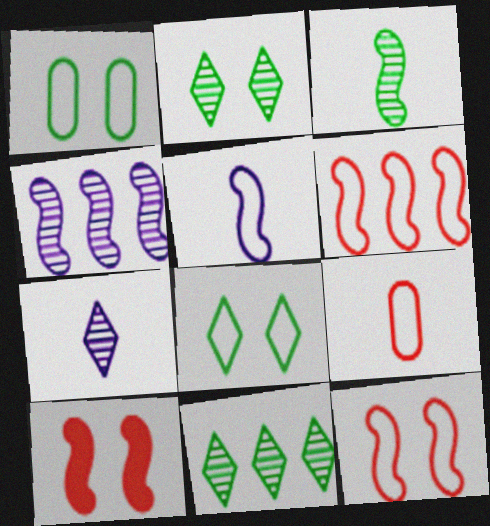[]